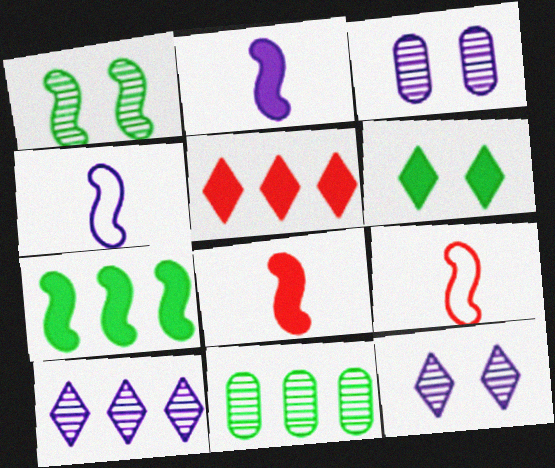[]